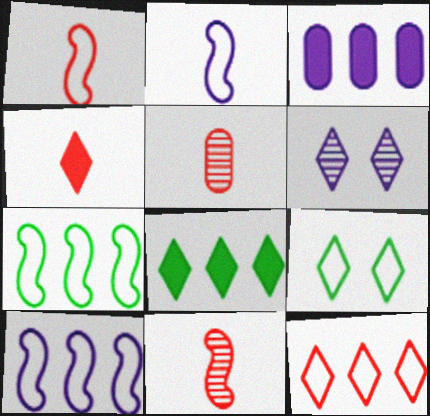[[1, 4, 5], 
[2, 3, 6], 
[3, 9, 11]]